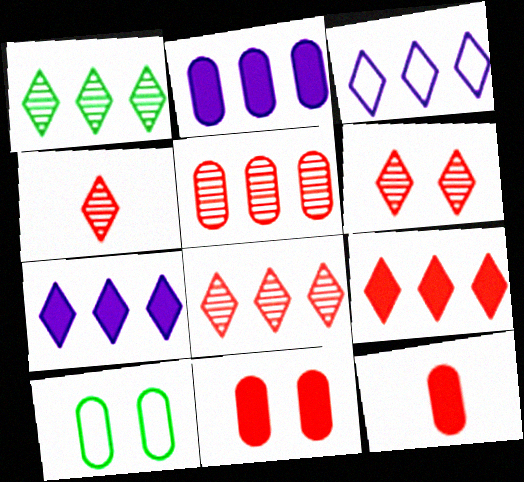[[1, 3, 9], 
[4, 6, 8]]